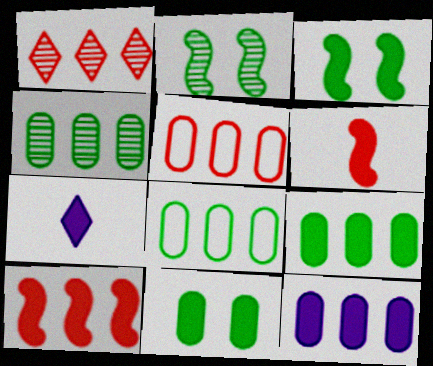[[1, 5, 10], 
[2, 5, 7], 
[4, 5, 12], 
[4, 8, 9], 
[7, 10, 11]]